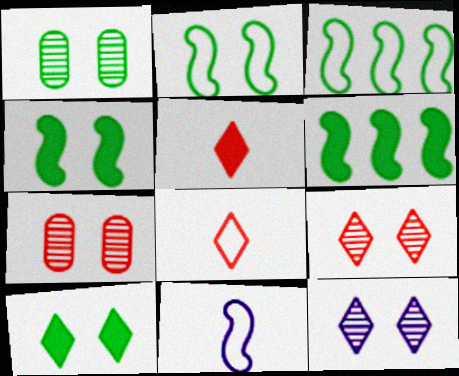[[1, 2, 10]]